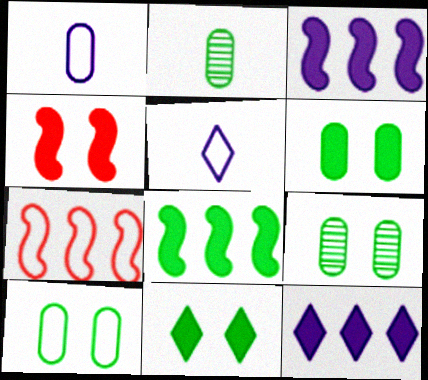[[5, 7, 10], 
[6, 9, 10]]